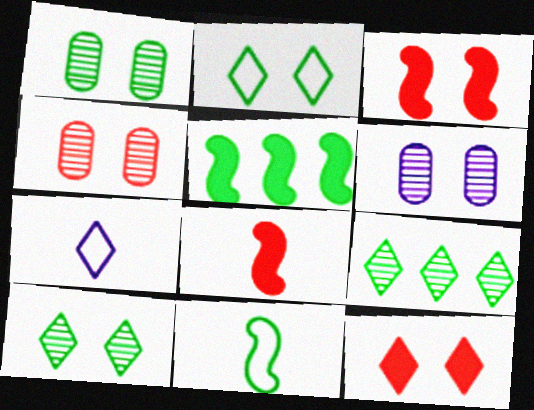[[1, 4, 6], 
[2, 3, 6], 
[4, 5, 7], 
[7, 9, 12]]